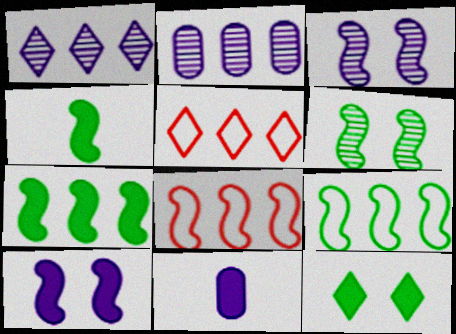[[2, 5, 7], 
[3, 4, 8], 
[4, 6, 9], 
[5, 6, 11]]